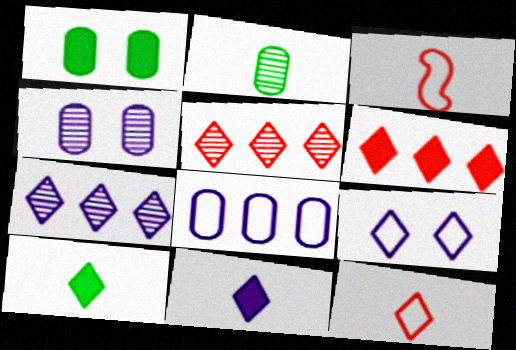[[1, 3, 7], 
[2, 3, 11], 
[5, 9, 10], 
[7, 9, 11]]